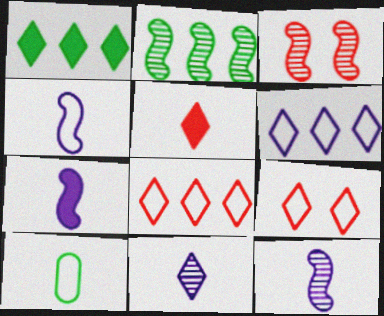[[1, 9, 11], 
[2, 3, 12], 
[4, 7, 12], 
[5, 10, 12]]